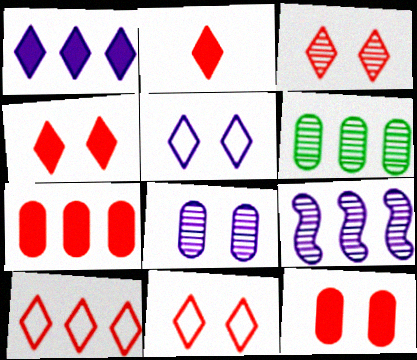[[2, 3, 10], 
[3, 4, 11]]